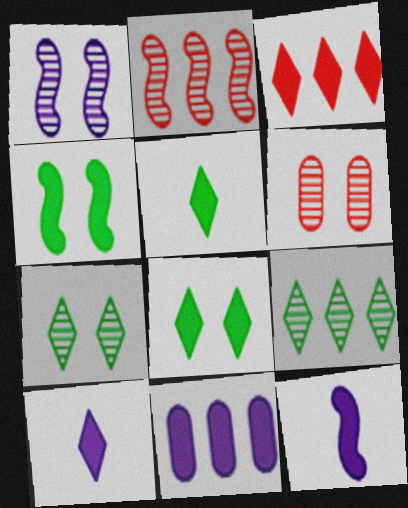[[1, 6, 7], 
[3, 8, 10]]